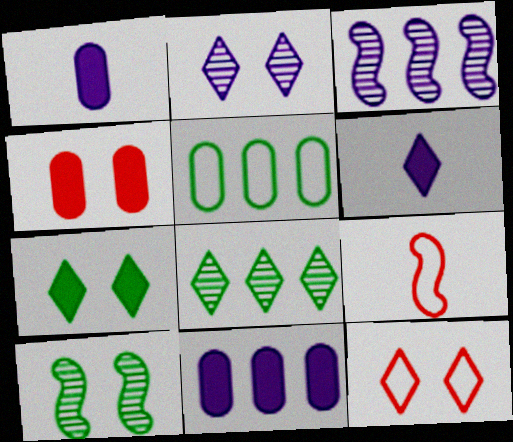[[2, 7, 12], 
[6, 8, 12]]